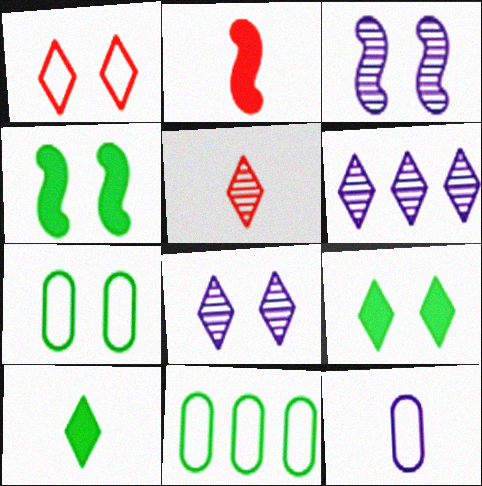[[1, 6, 10], 
[1, 8, 9], 
[2, 6, 7], 
[2, 8, 11]]